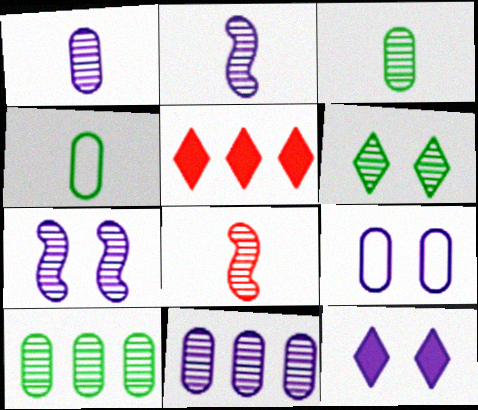[[4, 5, 7], 
[6, 8, 11], 
[7, 9, 12]]